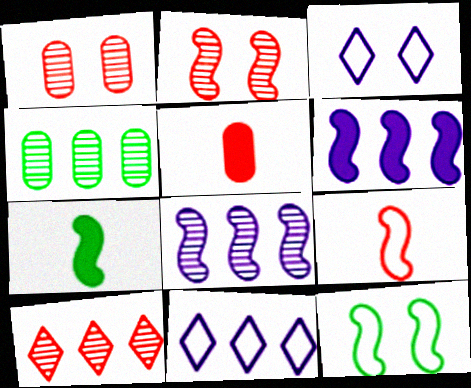[[1, 7, 11], 
[4, 8, 10]]